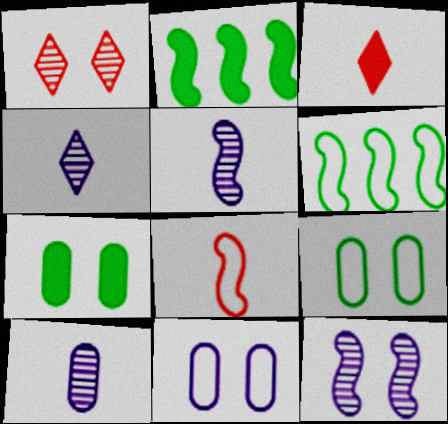[[2, 8, 12], 
[4, 5, 10]]